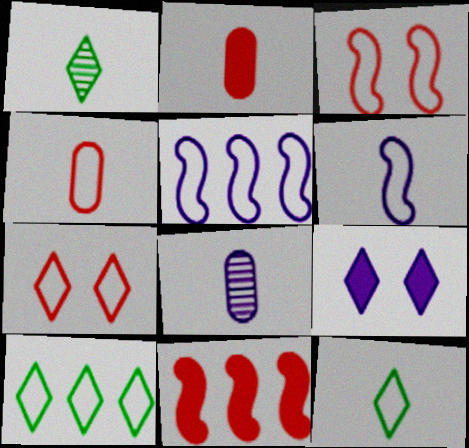[[1, 2, 6], 
[4, 6, 12], 
[5, 8, 9]]